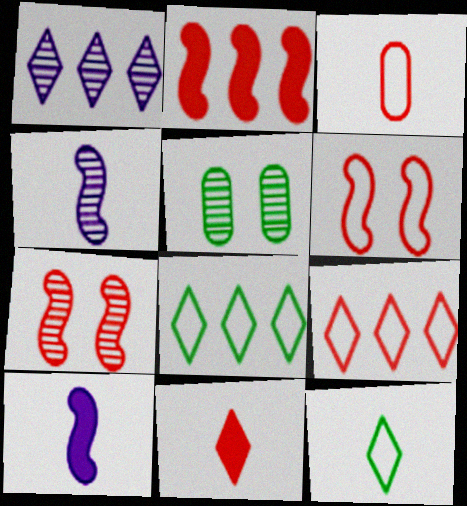[[3, 6, 9], 
[5, 9, 10]]